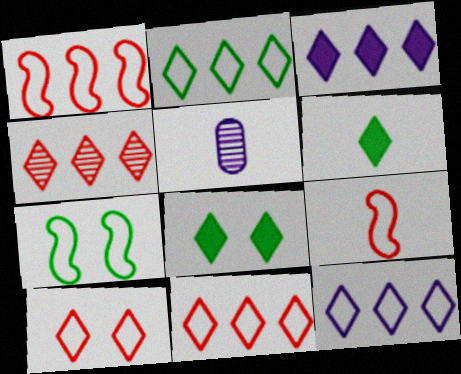[[1, 5, 8], 
[2, 3, 4], 
[2, 11, 12], 
[5, 6, 9]]